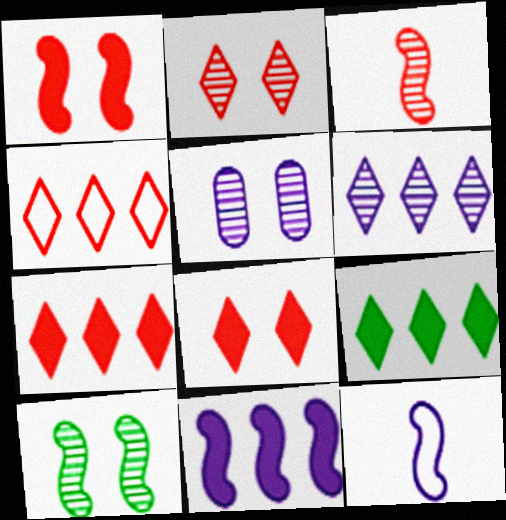[[2, 5, 10], 
[4, 6, 9]]